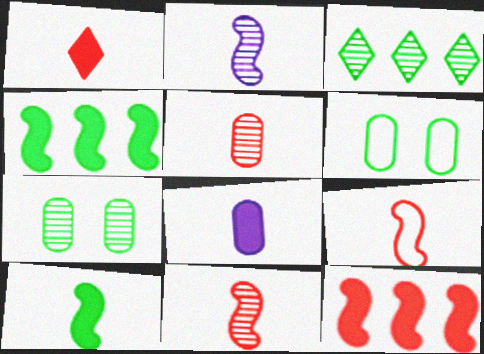[[1, 5, 9], 
[1, 8, 10], 
[2, 9, 10], 
[3, 6, 10]]